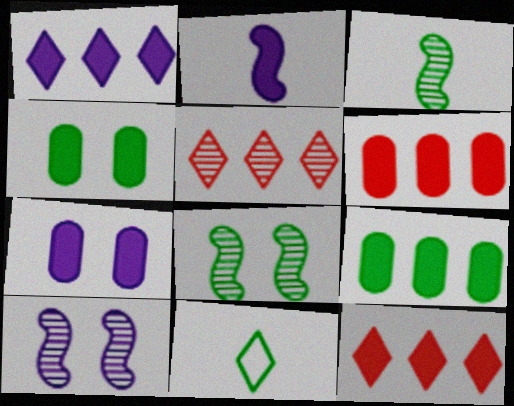[[1, 2, 7], 
[2, 4, 12], 
[6, 10, 11], 
[8, 9, 11]]